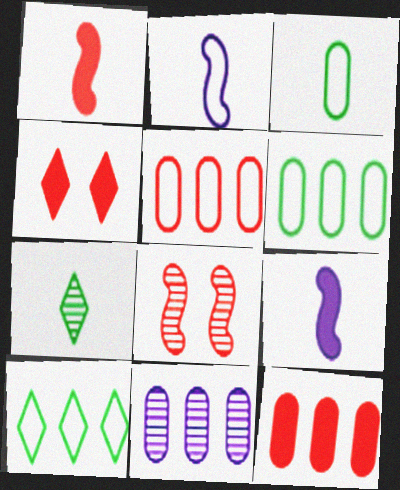[[1, 4, 12], 
[6, 11, 12], 
[7, 8, 11]]